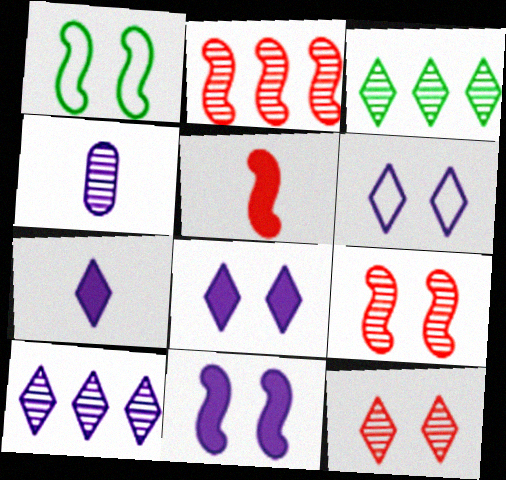[[1, 9, 11], 
[3, 4, 9], 
[6, 7, 10]]